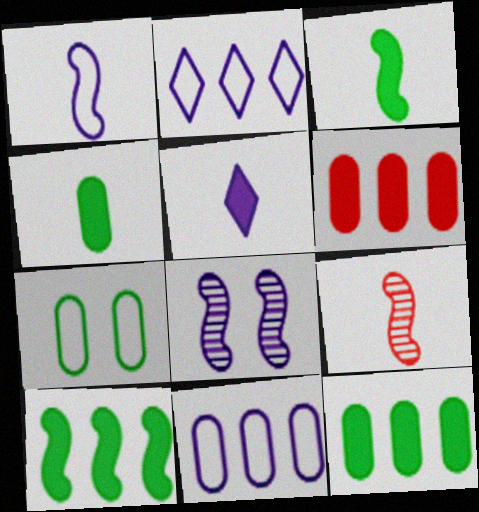[[1, 3, 9], 
[5, 8, 11]]